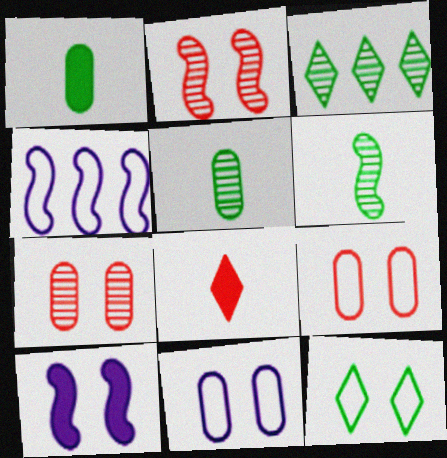[[7, 10, 12]]